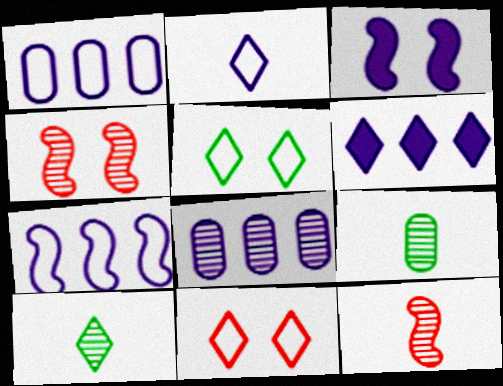[[2, 3, 8], 
[4, 8, 10], 
[6, 7, 8], 
[6, 10, 11]]